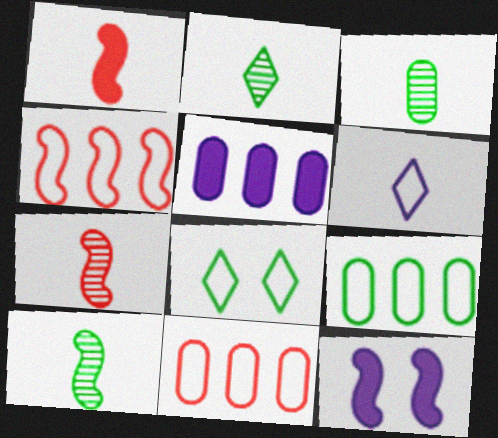[[1, 3, 6], 
[2, 3, 10], 
[2, 11, 12], 
[4, 10, 12], 
[5, 7, 8]]